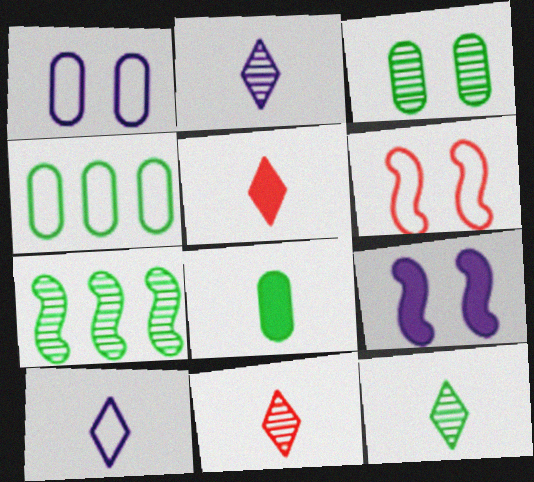[[1, 5, 7], 
[2, 11, 12], 
[3, 4, 8], 
[3, 7, 12], 
[4, 6, 10], 
[4, 9, 11], 
[5, 10, 12]]